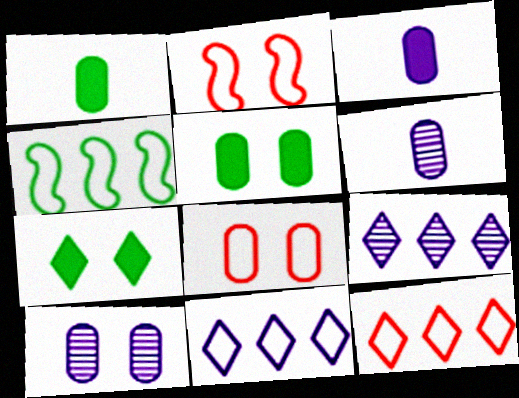[[1, 2, 9], 
[2, 7, 10], 
[5, 8, 10]]